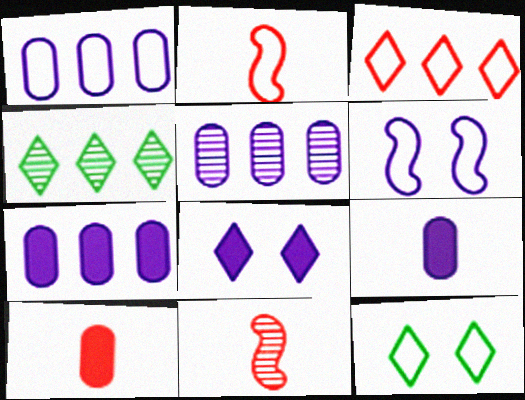[[1, 2, 12], 
[1, 5, 7], 
[4, 6, 10], 
[7, 11, 12]]